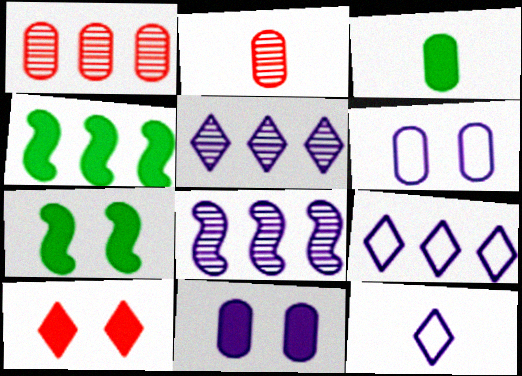[[1, 3, 6], 
[1, 4, 9], 
[1, 7, 12], 
[2, 7, 9], 
[7, 10, 11], 
[8, 11, 12]]